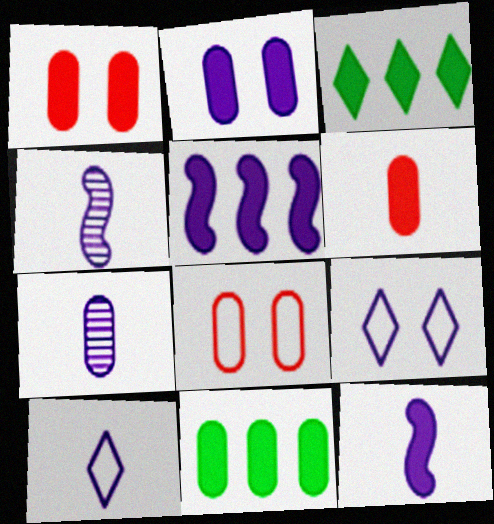[[1, 3, 12], 
[2, 6, 11], 
[3, 4, 8], 
[5, 7, 9], 
[7, 8, 11], 
[7, 10, 12]]